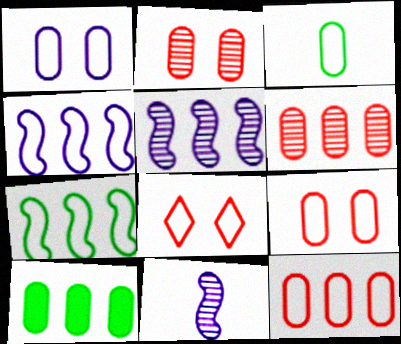[[1, 3, 12], 
[3, 4, 8], 
[8, 10, 11]]